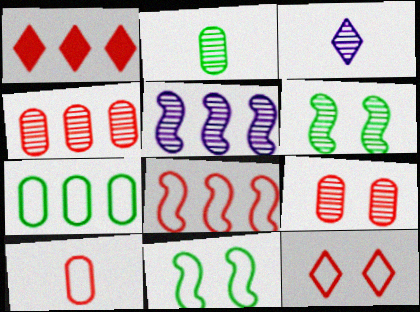[[1, 4, 8], 
[1, 5, 7], 
[3, 4, 6], 
[8, 10, 12]]